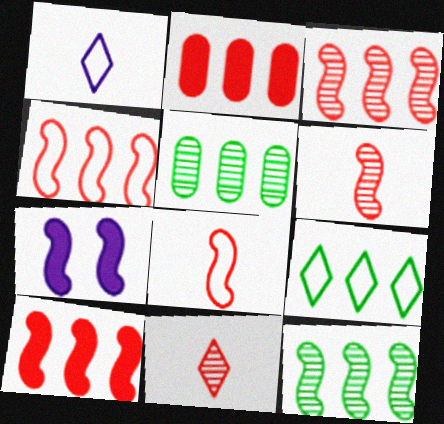[[3, 4, 10], 
[7, 8, 12]]